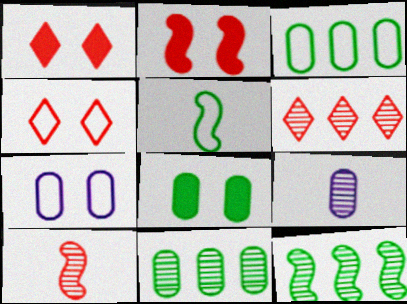[]